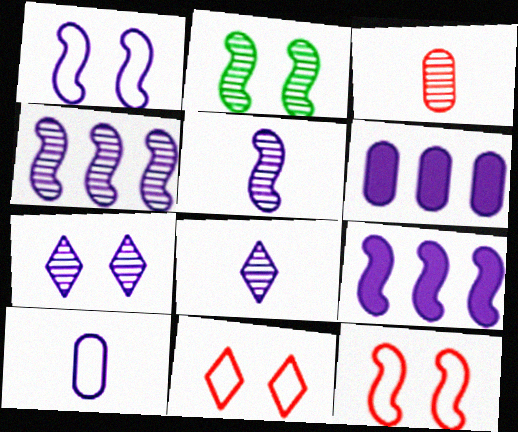[[1, 5, 9], 
[1, 6, 8], 
[7, 9, 10]]